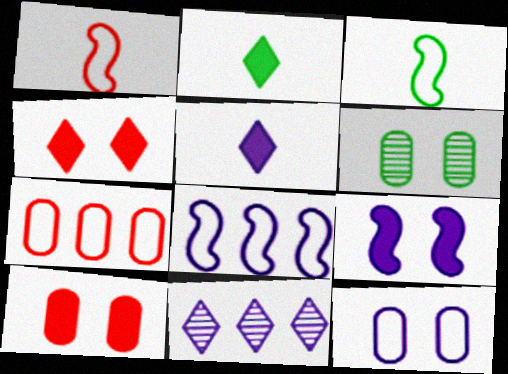[[3, 10, 11], 
[6, 10, 12]]